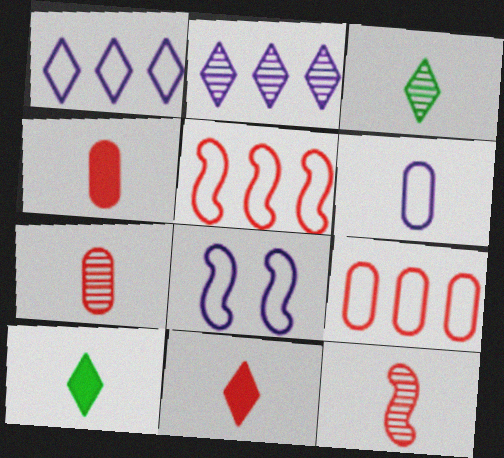[[1, 6, 8], 
[6, 10, 12]]